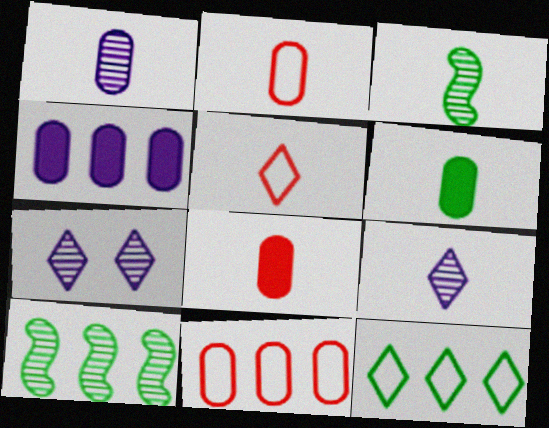[[1, 2, 6]]